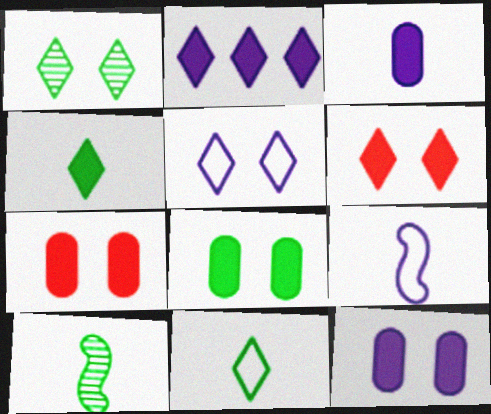[[1, 5, 6], 
[2, 4, 6], 
[7, 8, 12]]